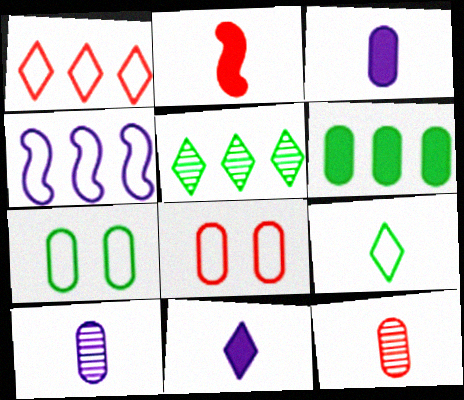[[2, 9, 10], 
[4, 8, 9], 
[6, 8, 10]]